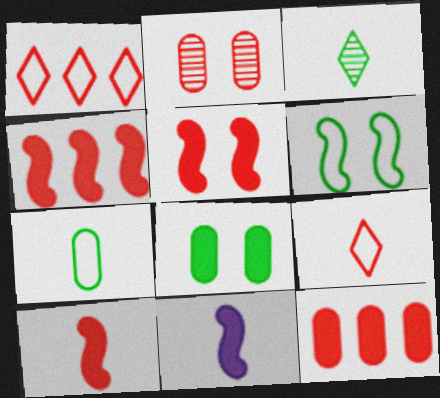[[1, 2, 10], 
[2, 4, 9], 
[4, 5, 10]]